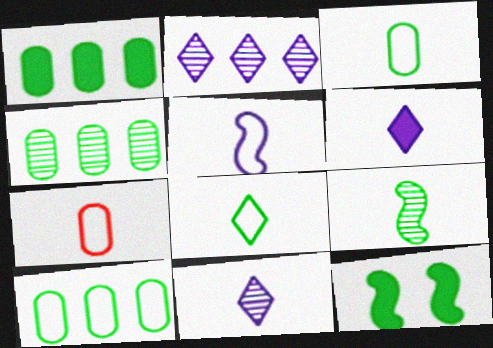[[1, 4, 10], 
[2, 7, 12], 
[4, 8, 12], 
[5, 7, 8], 
[6, 7, 9]]